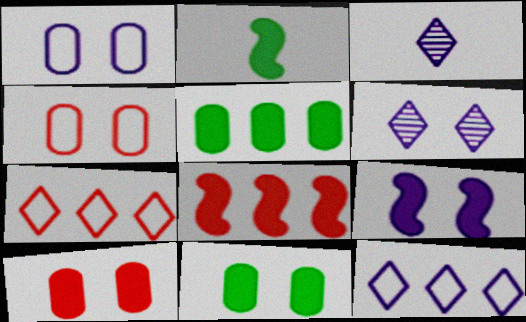[[1, 6, 9], 
[2, 8, 9]]